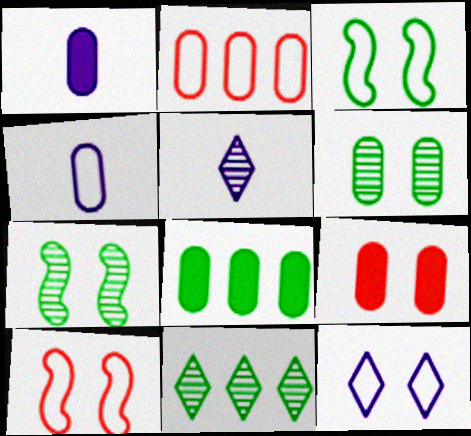[[1, 2, 6], 
[1, 8, 9], 
[1, 10, 11], 
[5, 8, 10], 
[7, 9, 12]]